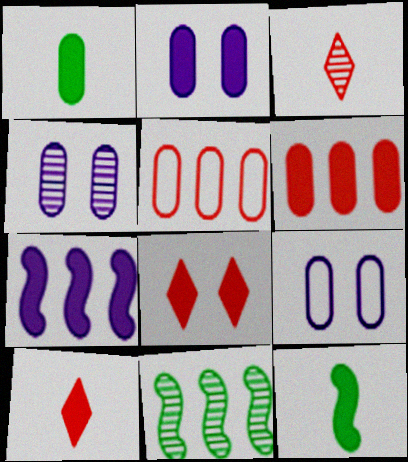[[1, 2, 6], 
[1, 4, 5], 
[1, 7, 8], 
[2, 4, 9], 
[3, 4, 11], 
[9, 10, 11]]